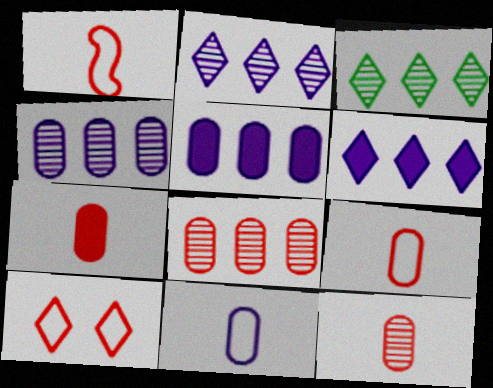[[7, 9, 12]]